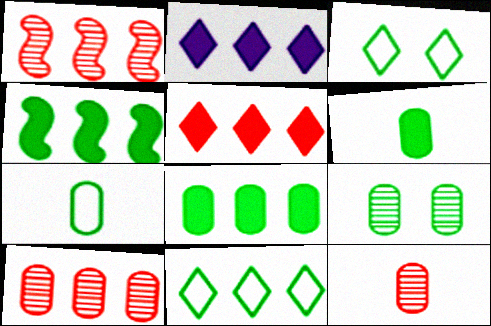[[7, 8, 9]]